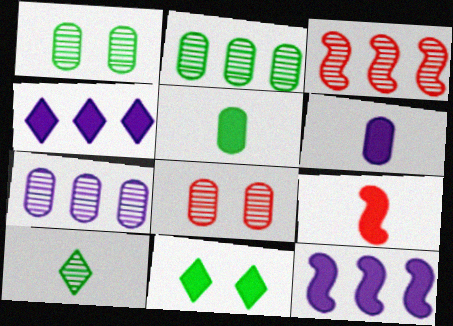[]